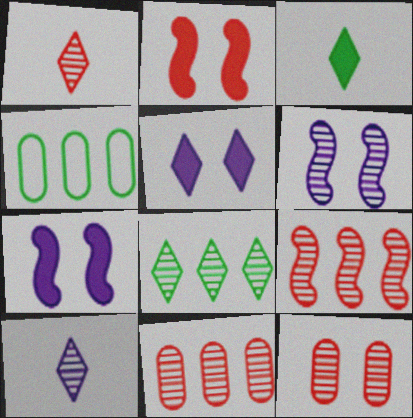[[1, 4, 7], 
[1, 9, 12], 
[2, 4, 10]]